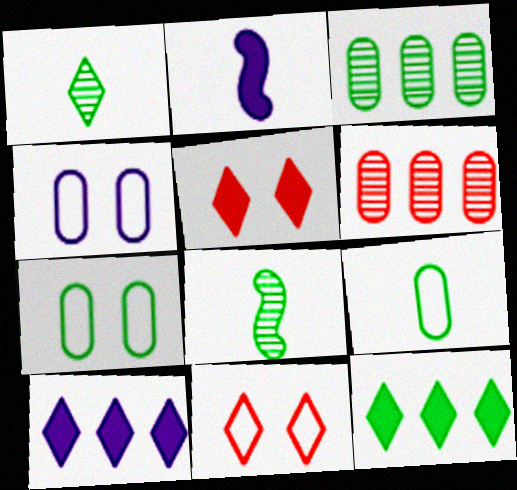[[1, 10, 11], 
[2, 3, 11], 
[7, 8, 12]]